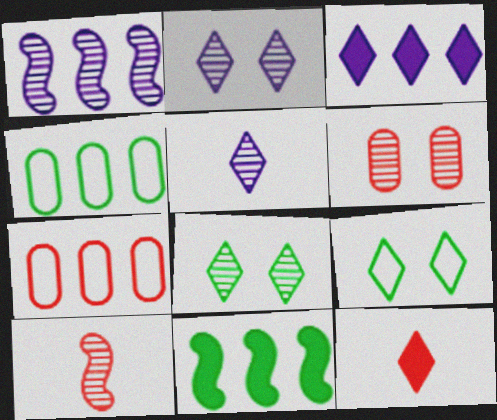[]